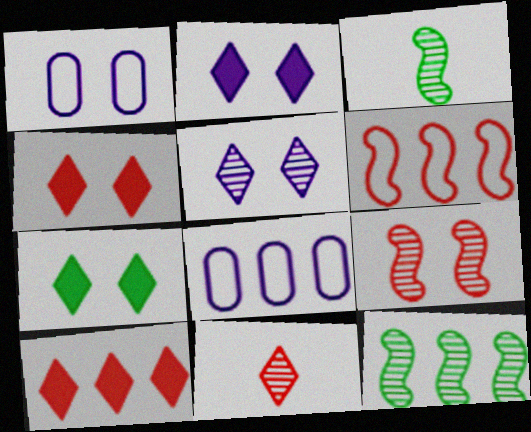[[1, 3, 10], 
[1, 7, 9], 
[2, 4, 7], 
[3, 4, 8], 
[8, 10, 12]]